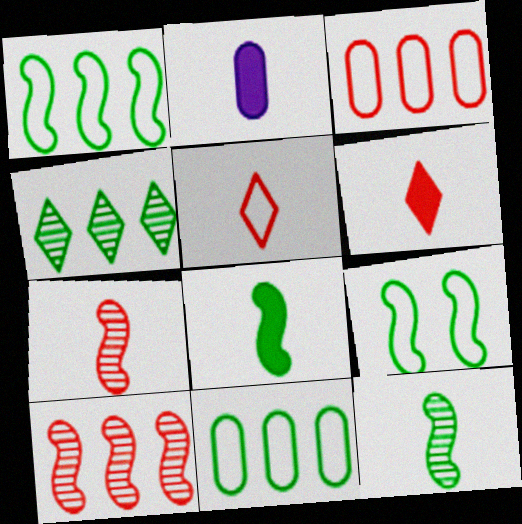[[2, 5, 12], 
[2, 6, 8]]